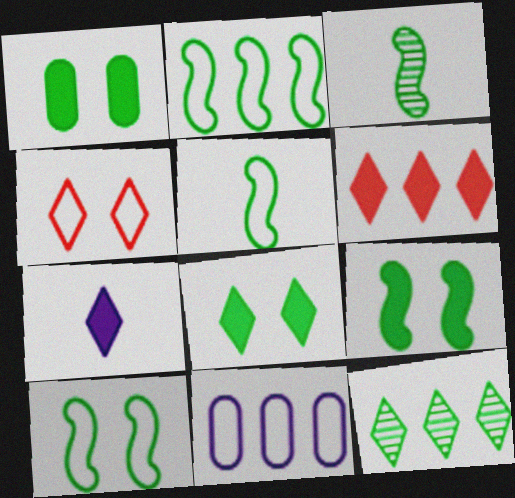[[1, 5, 12], 
[1, 8, 9], 
[2, 3, 9], 
[2, 5, 10], 
[4, 5, 11], 
[4, 7, 12], 
[6, 7, 8]]